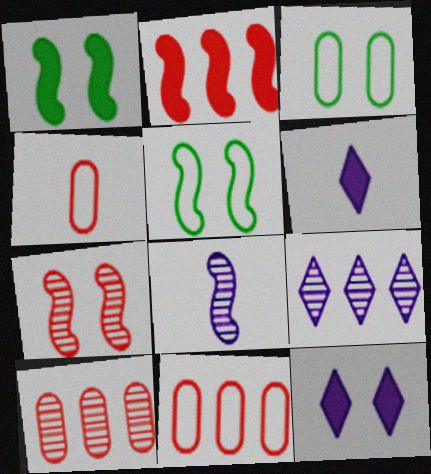[[1, 4, 9], 
[2, 5, 8], 
[3, 7, 12], 
[5, 6, 10]]